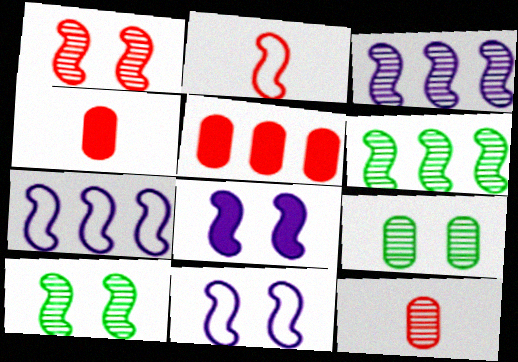[[2, 6, 8]]